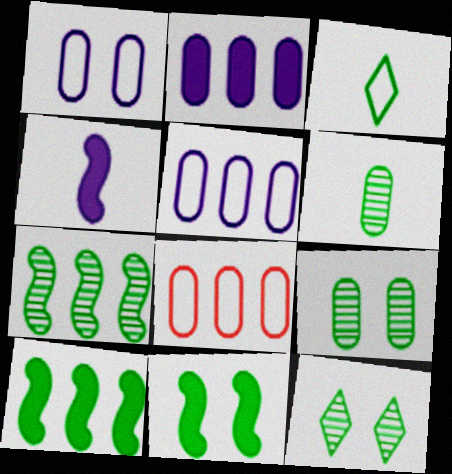[[3, 9, 10], 
[4, 8, 12], 
[6, 7, 12]]